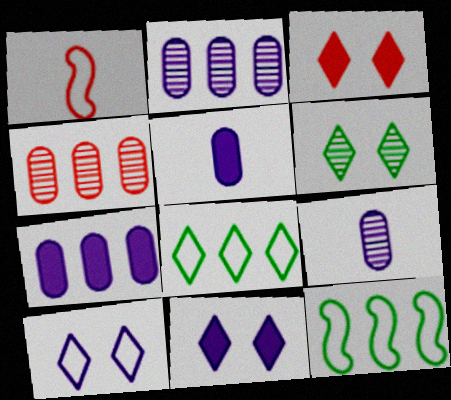[[1, 3, 4], 
[1, 6, 7], 
[3, 6, 10], 
[3, 9, 12]]